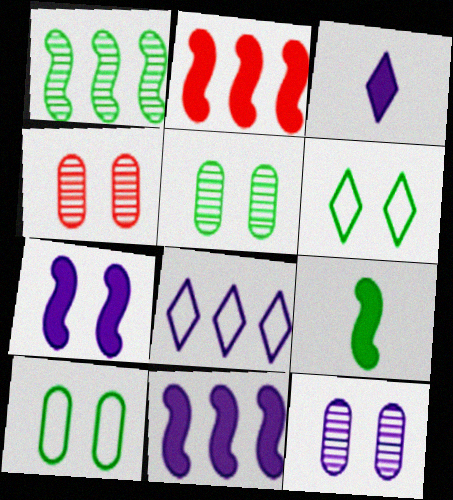[[2, 7, 9], 
[4, 5, 12], 
[4, 6, 7], 
[4, 8, 9]]